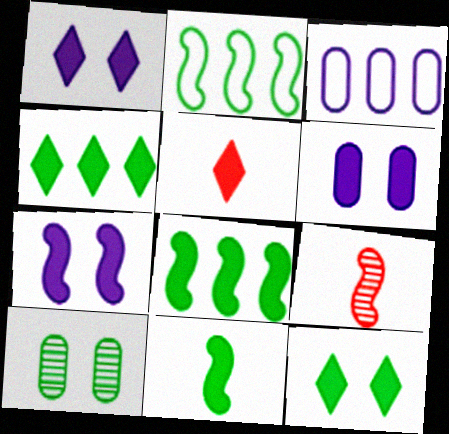[[1, 4, 5], 
[1, 6, 7], 
[2, 7, 9], 
[3, 9, 12], 
[5, 6, 8]]